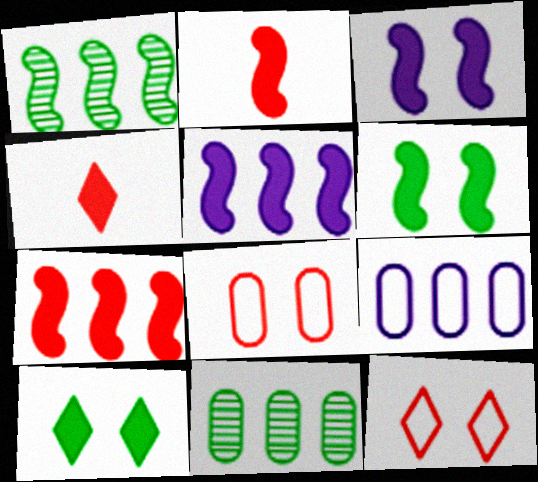[[2, 5, 6]]